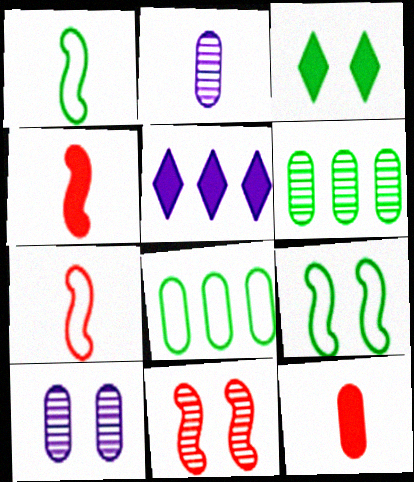[[1, 3, 6], 
[8, 10, 12]]